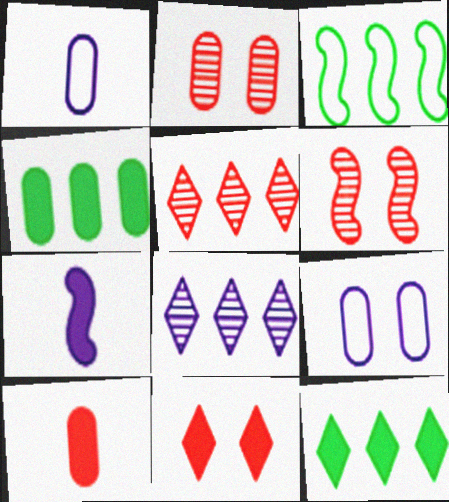[[1, 2, 4], 
[1, 6, 12], 
[3, 6, 7], 
[4, 7, 11], 
[7, 8, 9]]